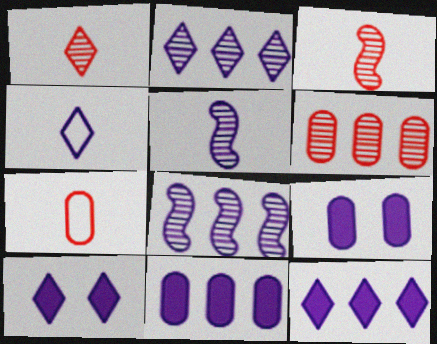[[2, 4, 10], 
[4, 8, 9]]